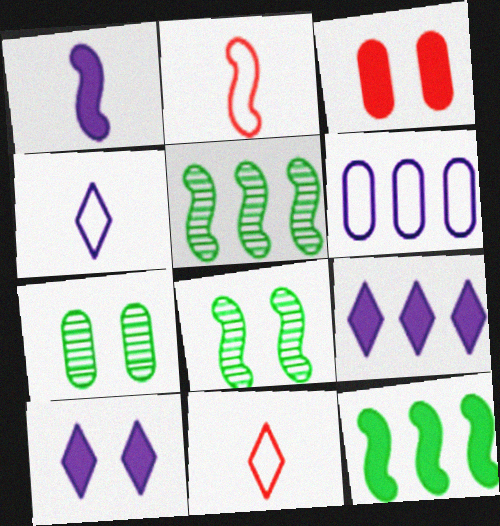[[2, 7, 9], 
[3, 4, 5]]